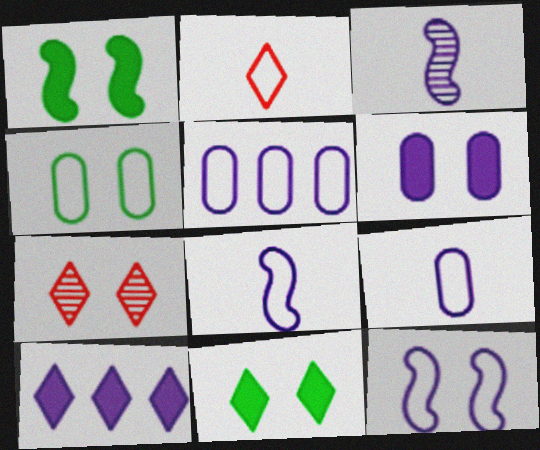[]